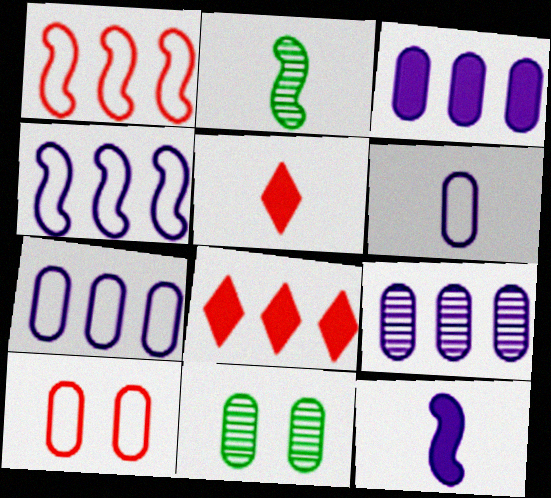[[2, 5, 6], 
[3, 7, 9], 
[4, 5, 11]]